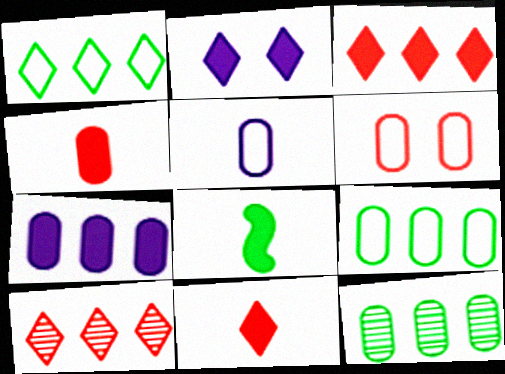[[5, 6, 9]]